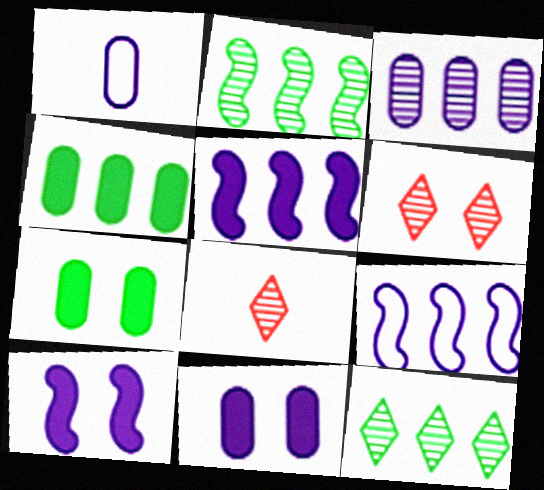[[1, 3, 11], 
[7, 8, 9]]